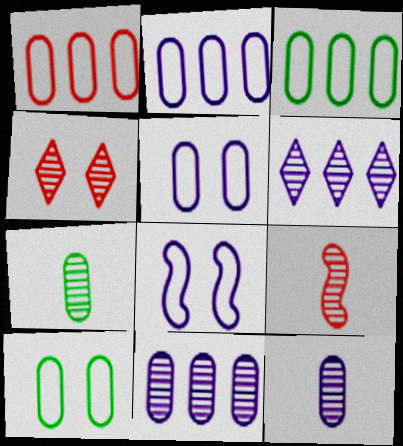[[1, 2, 3]]